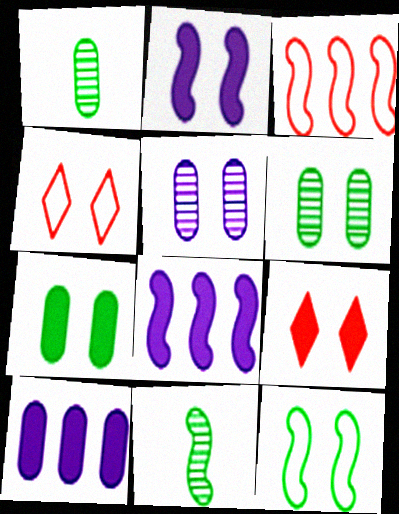[[1, 4, 8], 
[2, 3, 11], 
[2, 4, 6], 
[2, 7, 9], 
[4, 10, 11], 
[5, 9, 12]]